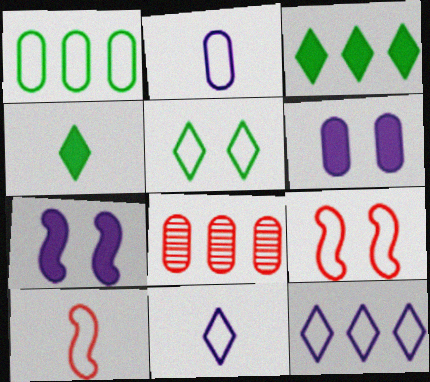[[1, 9, 11]]